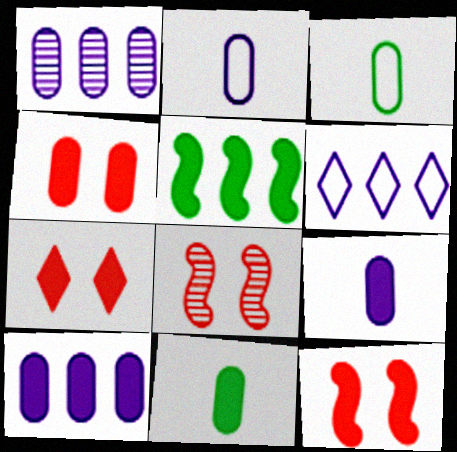[[1, 3, 4], 
[4, 7, 12], 
[4, 10, 11], 
[5, 7, 9], 
[6, 8, 11]]